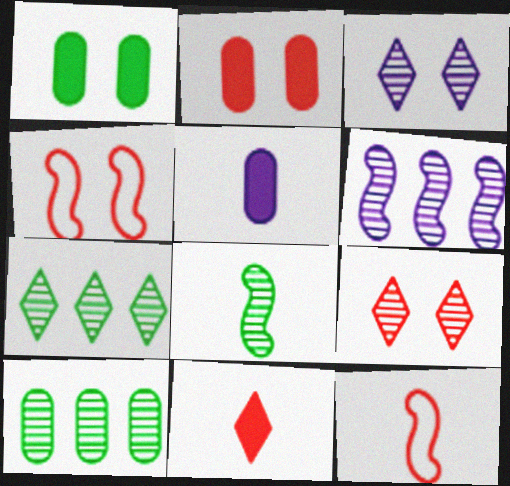[[1, 3, 4], 
[2, 4, 9], 
[4, 5, 7]]